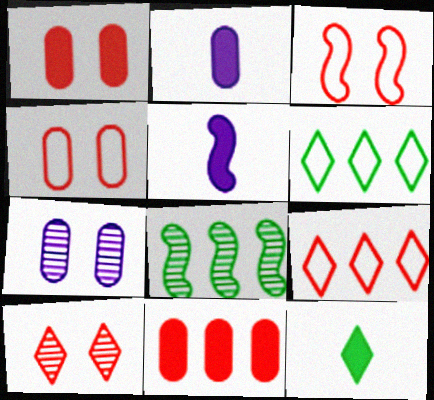[[1, 3, 10], 
[3, 5, 8]]